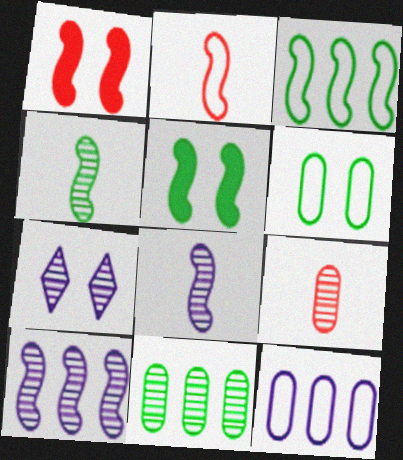[[1, 3, 8], 
[1, 6, 7], 
[2, 5, 10], 
[3, 4, 5]]